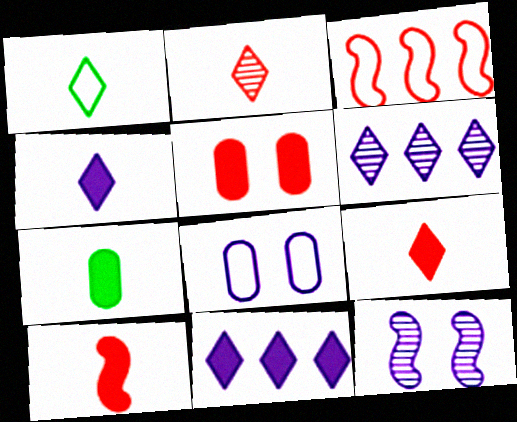[[1, 2, 4], 
[1, 3, 8], 
[2, 3, 5], 
[4, 7, 10]]